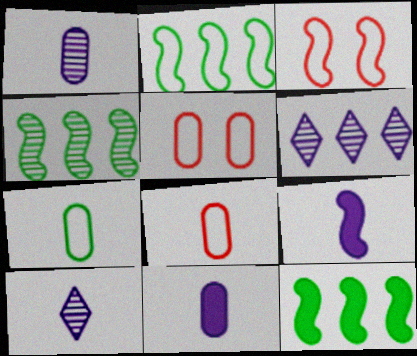[[2, 4, 12], 
[3, 4, 9], 
[5, 10, 12]]